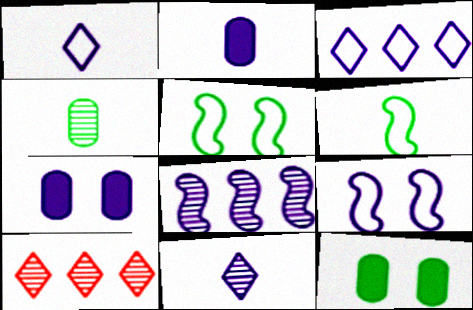[[1, 7, 8], 
[2, 5, 10], 
[6, 7, 10]]